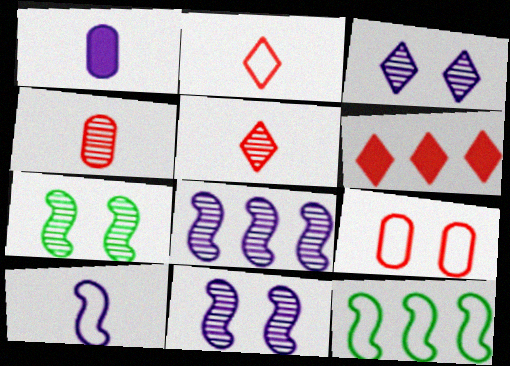[]